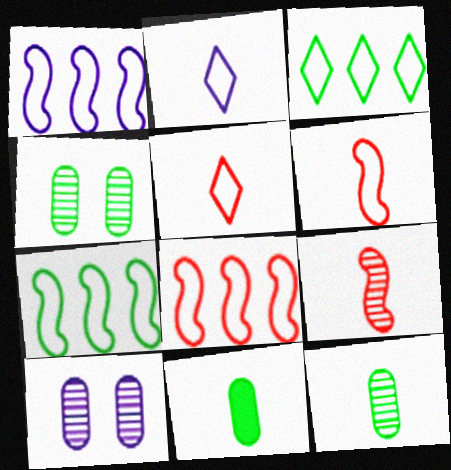[[1, 7, 8], 
[2, 9, 11]]